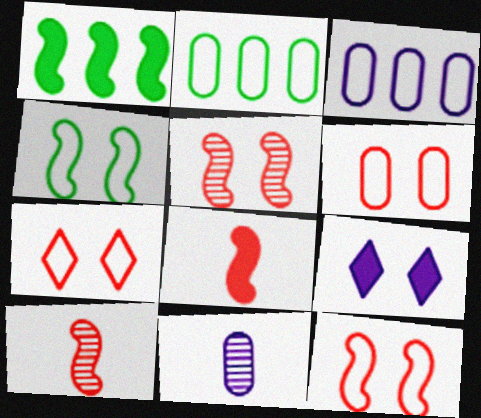[[1, 7, 11], 
[2, 9, 10], 
[6, 7, 12]]